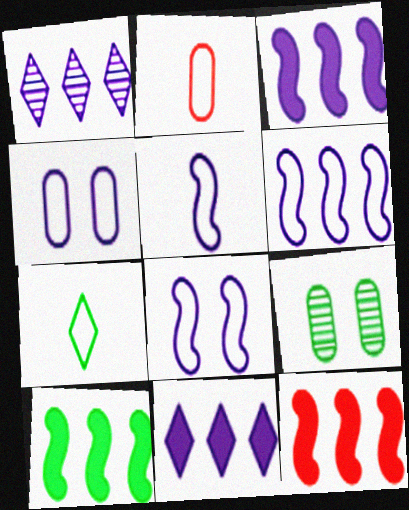[[2, 5, 7], 
[3, 10, 12], 
[5, 6, 8], 
[7, 9, 10]]